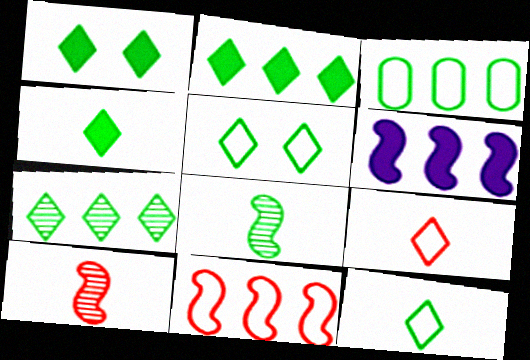[[1, 2, 4], 
[1, 3, 8], 
[1, 7, 12], 
[4, 5, 7]]